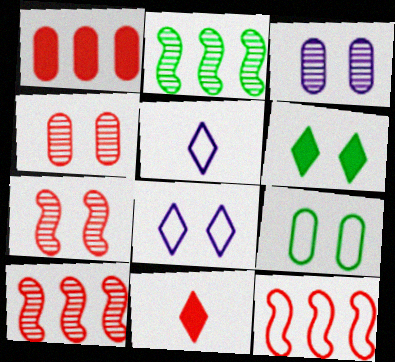[[4, 11, 12], 
[5, 9, 12]]